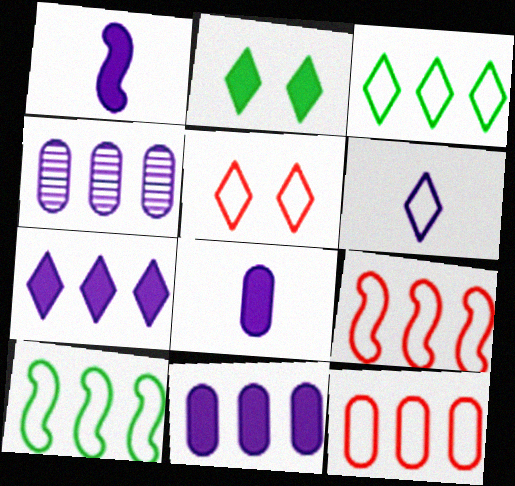[[3, 5, 6]]